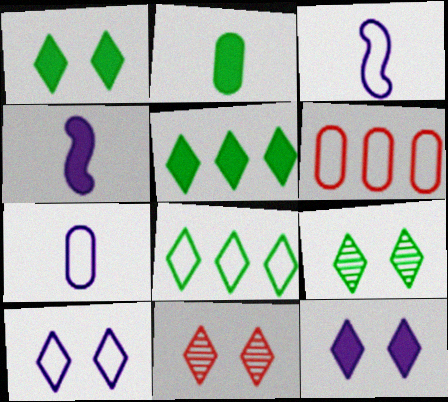[[1, 10, 11], 
[4, 6, 9]]